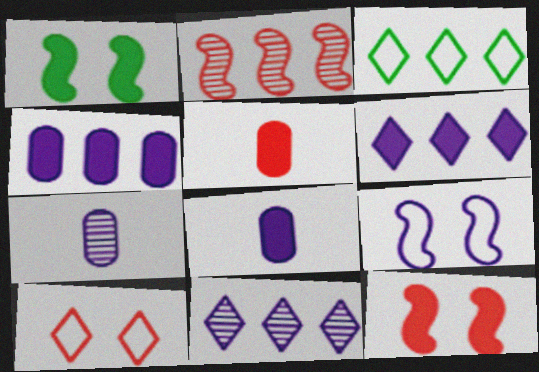[[1, 5, 6], 
[2, 3, 4], 
[2, 5, 10], 
[3, 7, 12], 
[6, 7, 9], 
[8, 9, 11]]